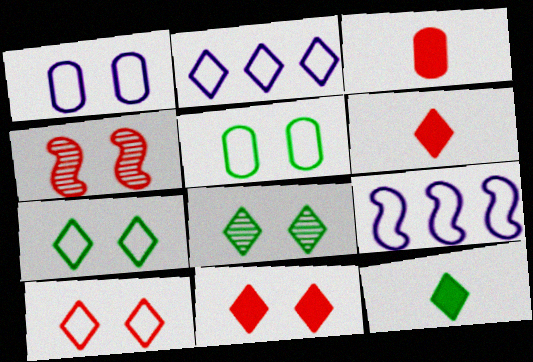[[2, 6, 8], 
[3, 8, 9]]